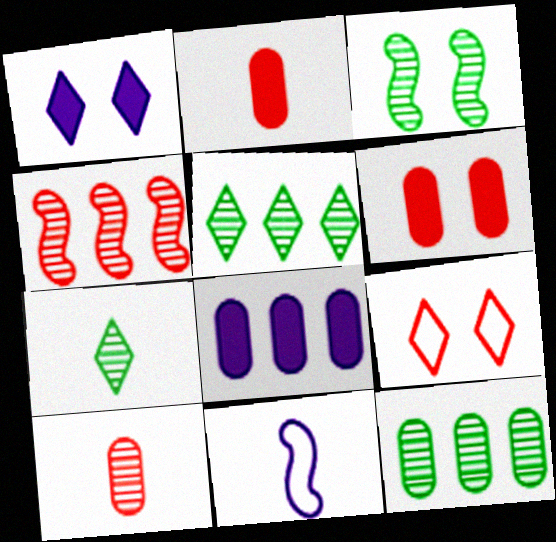[[2, 4, 9], 
[2, 7, 11], 
[3, 7, 12], 
[5, 6, 11]]